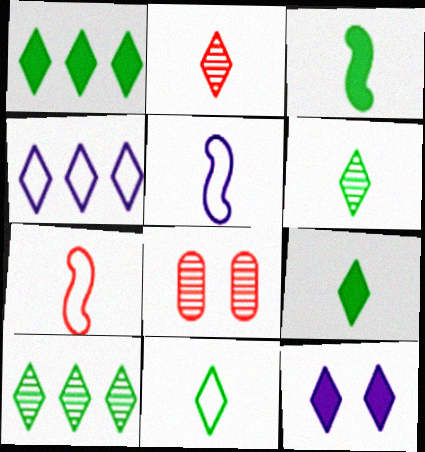[[1, 5, 8], 
[3, 4, 8], 
[6, 9, 11]]